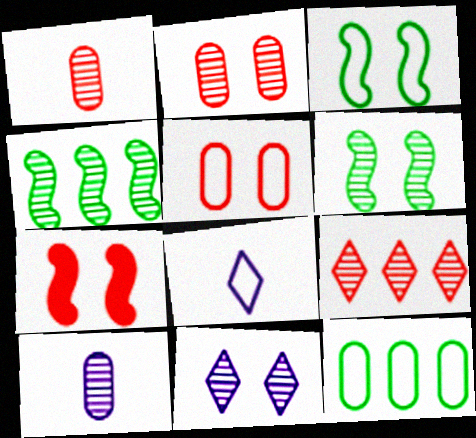[[1, 4, 11], 
[2, 6, 11], 
[6, 9, 10]]